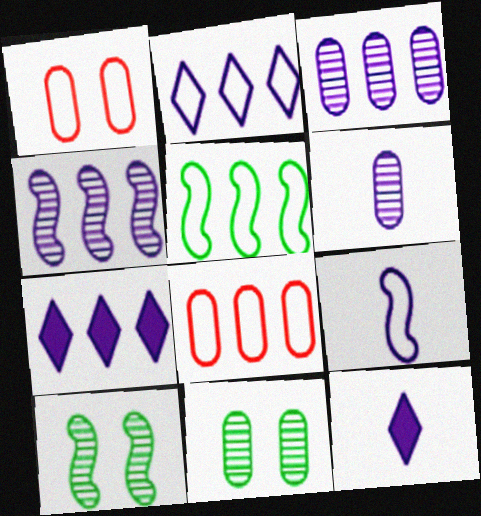[[2, 5, 8], 
[6, 9, 12], 
[8, 10, 12]]